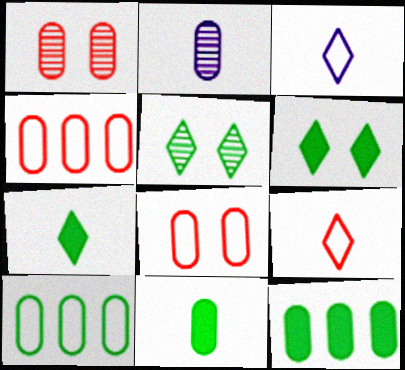[[2, 8, 12]]